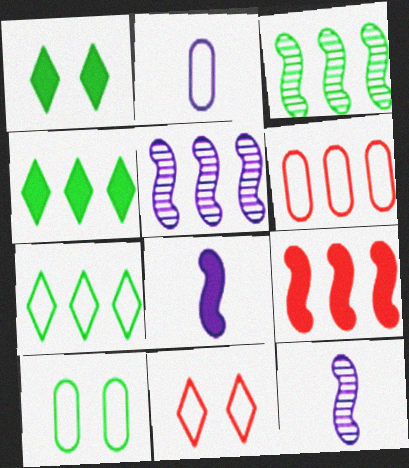[[1, 6, 12], 
[2, 6, 10], 
[4, 5, 6]]